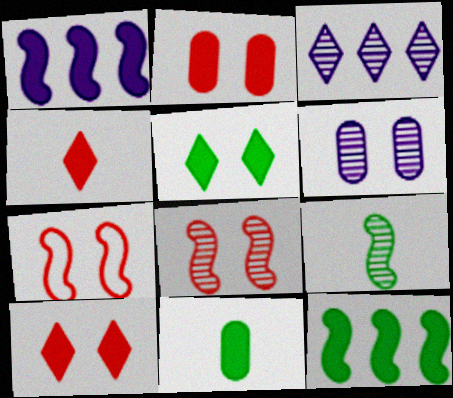[[1, 7, 9], 
[1, 10, 11], 
[3, 7, 11], 
[5, 6, 7], 
[5, 11, 12]]